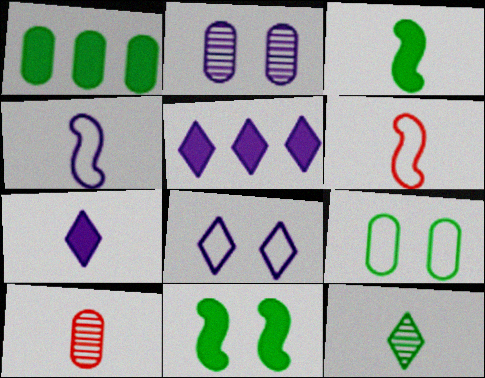[[2, 4, 5]]